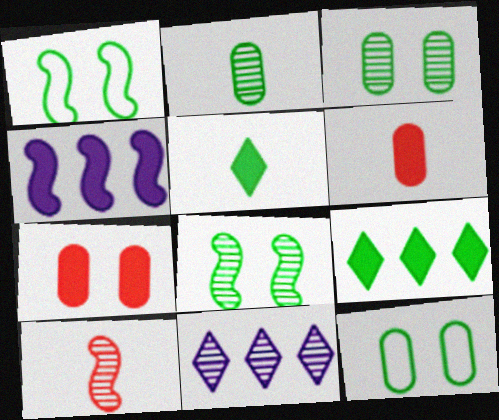[[1, 2, 9], 
[1, 4, 10], 
[1, 6, 11], 
[3, 10, 11], 
[4, 5, 7]]